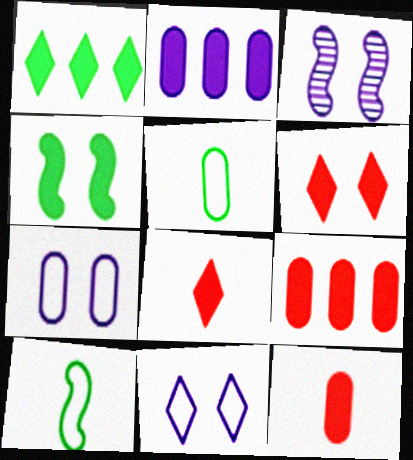[[2, 4, 8]]